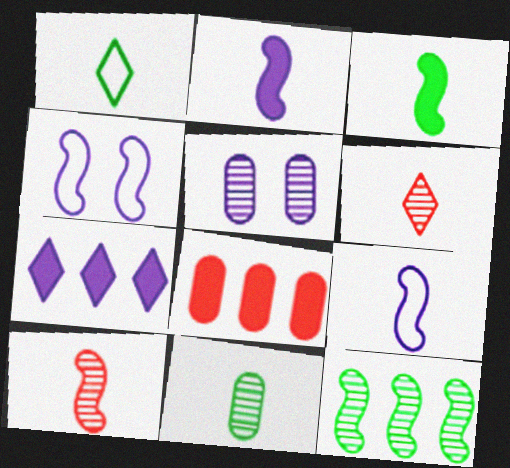[[1, 3, 11], 
[3, 9, 10], 
[5, 6, 12], 
[5, 7, 9]]